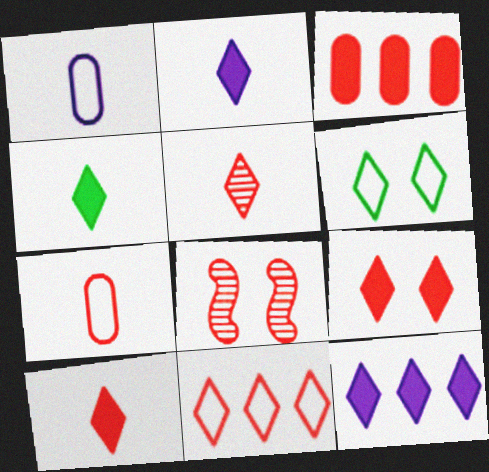[[2, 4, 10], 
[4, 9, 12], 
[5, 6, 12], 
[5, 9, 11]]